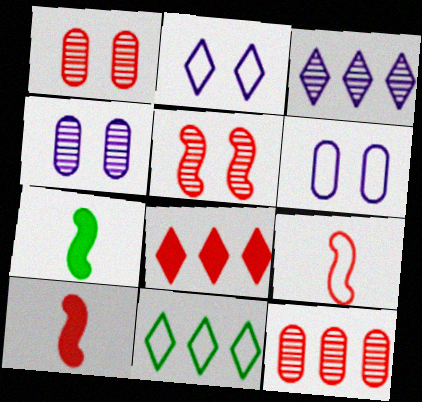[[1, 8, 9], 
[2, 7, 12], 
[3, 8, 11], 
[4, 10, 11], 
[6, 9, 11]]